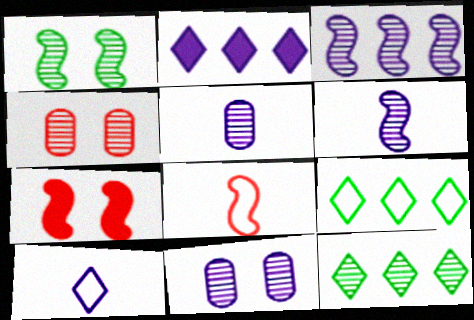[[4, 6, 12], 
[5, 7, 9]]